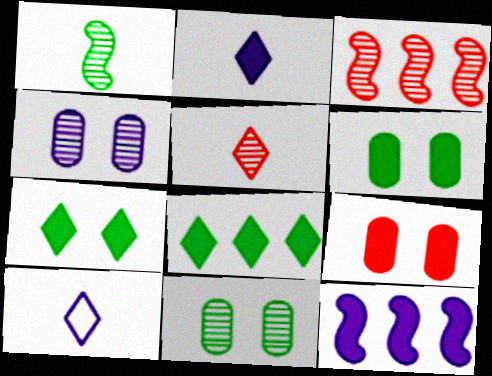[[3, 6, 10], 
[4, 10, 12]]